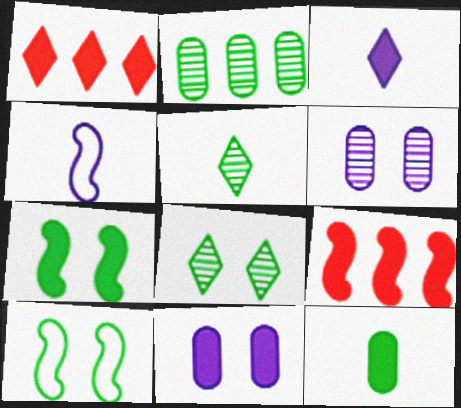[]